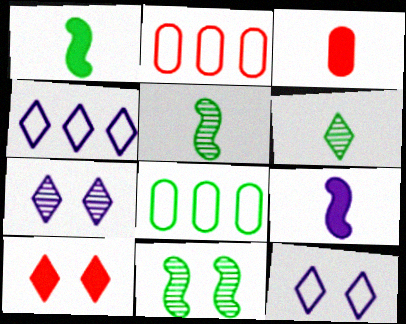[[1, 2, 7], 
[3, 4, 11], 
[4, 6, 10]]